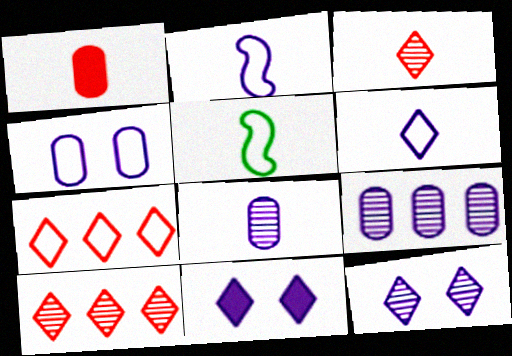[[2, 9, 11], 
[4, 5, 7]]